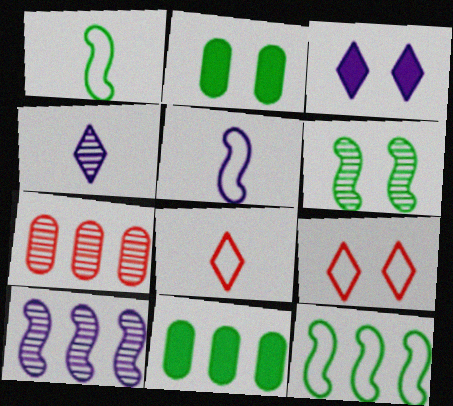[[1, 3, 7], 
[2, 8, 10], 
[4, 6, 7]]